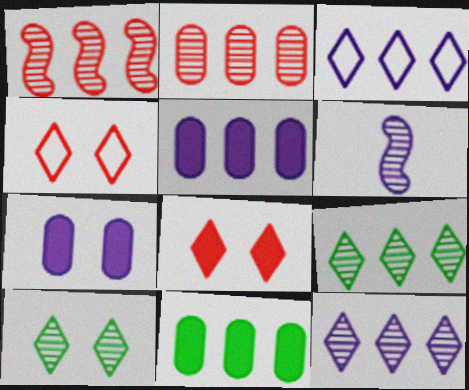[[1, 3, 11], 
[2, 6, 10], 
[3, 6, 7], 
[4, 6, 11]]